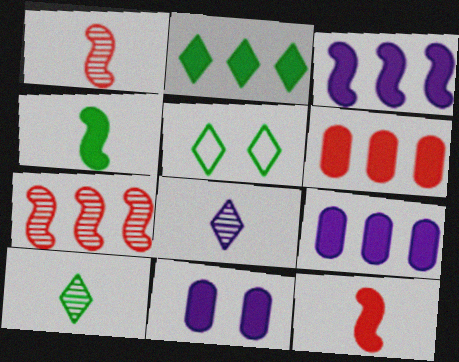[[1, 5, 9], 
[2, 3, 6], 
[2, 5, 10], 
[2, 11, 12]]